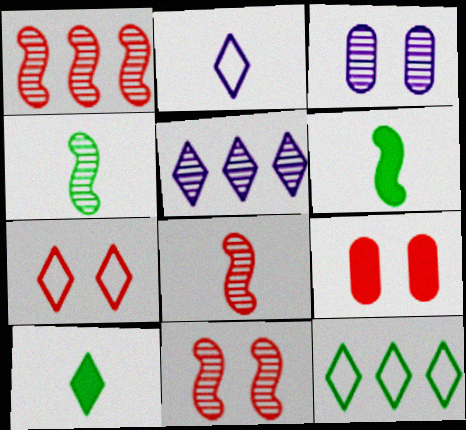[[1, 8, 11], 
[2, 7, 12], 
[5, 7, 10], 
[7, 9, 11]]